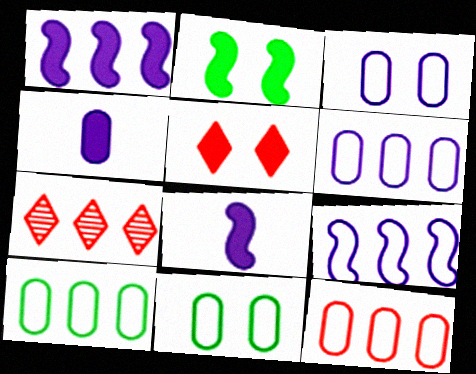[[1, 7, 10], 
[6, 10, 12], 
[7, 8, 11]]